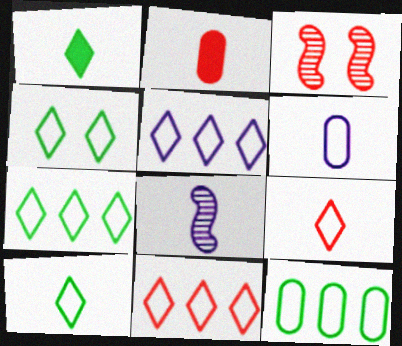[[2, 3, 11], 
[2, 8, 10], 
[4, 5, 9], 
[4, 7, 10], 
[5, 7, 11]]